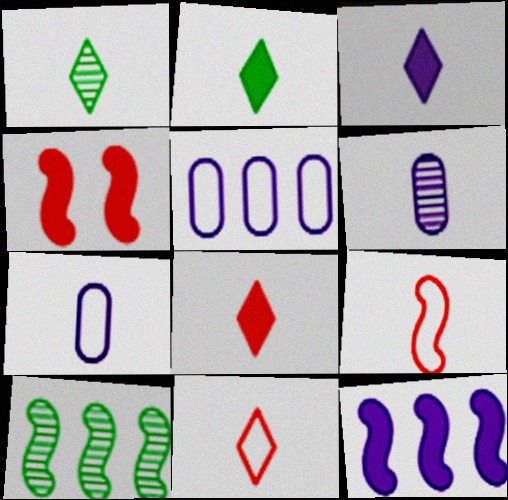[[1, 3, 11], 
[1, 4, 5], 
[2, 3, 8], 
[2, 6, 9]]